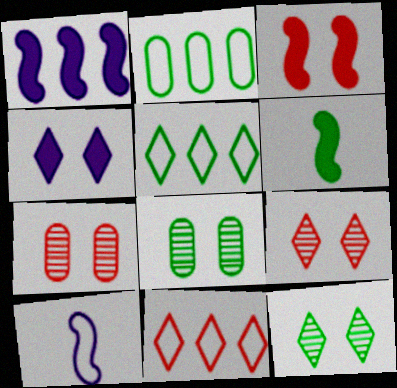[[1, 3, 6], 
[2, 6, 12], 
[5, 6, 8]]